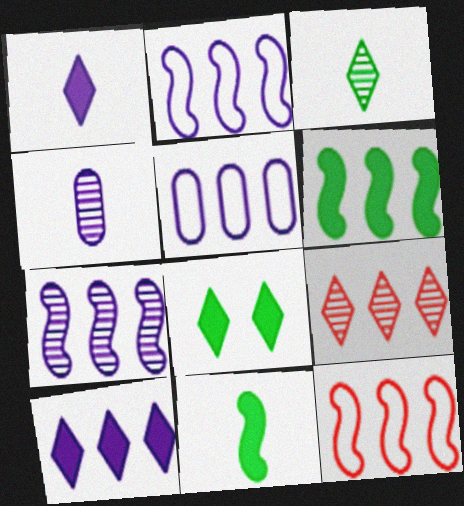[[4, 8, 12], 
[5, 6, 9], 
[5, 7, 10], 
[6, 7, 12]]